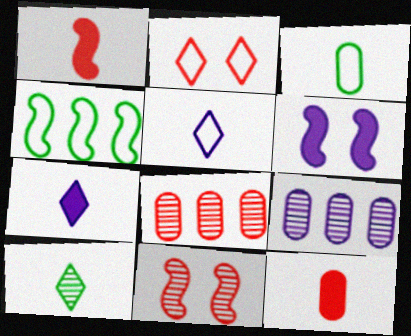[[1, 2, 8], 
[5, 6, 9], 
[9, 10, 11]]